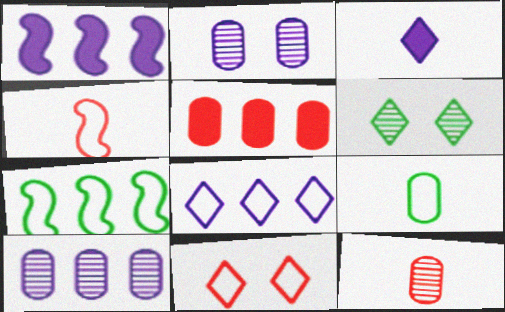[[1, 8, 10], 
[2, 5, 9]]